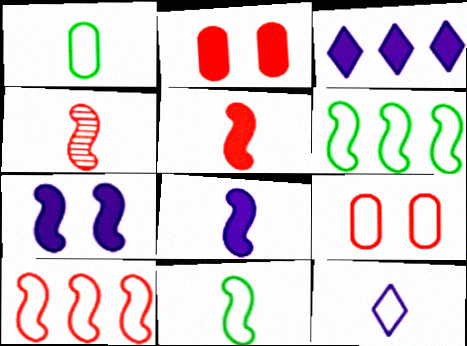[[4, 6, 7], 
[4, 8, 11], 
[6, 9, 12]]